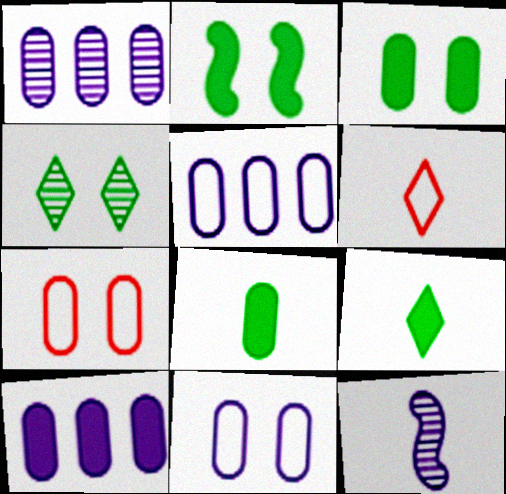[[1, 2, 6], 
[1, 5, 10], 
[1, 7, 8], 
[6, 8, 12]]